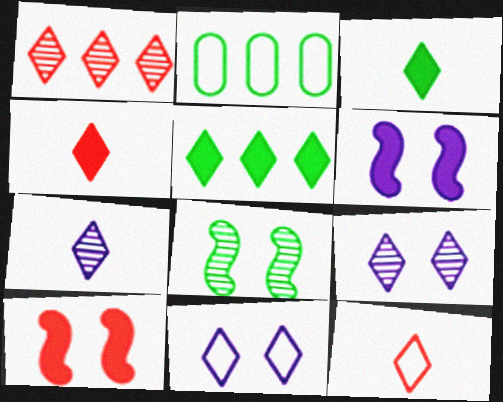[[1, 3, 11], 
[2, 3, 8], 
[2, 7, 10], 
[3, 7, 12], 
[5, 9, 12]]